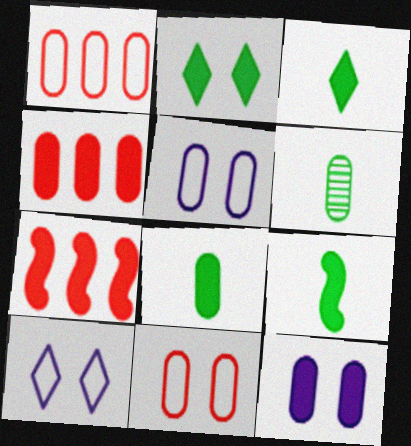[[1, 6, 12], 
[3, 7, 12], 
[3, 8, 9], 
[4, 5, 6], 
[4, 8, 12], 
[6, 7, 10]]